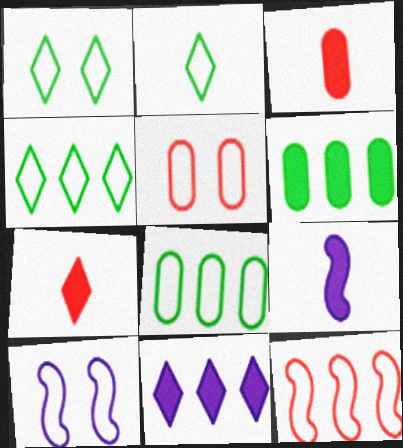[[1, 2, 4], 
[1, 5, 10]]